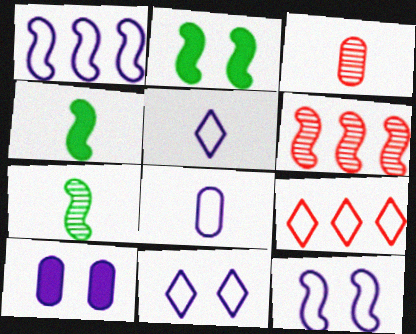[[1, 8, 11], 
[3, 4, 5], 
[4, 6, 12], 
[7, 9, 10]]